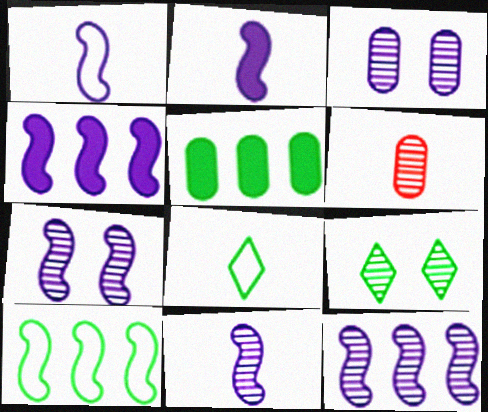[[1, 2, 11], 
[1, 4, 7], 
[2, 6, 8], 
[6, 9, 12], 
[7, 11, 12]]